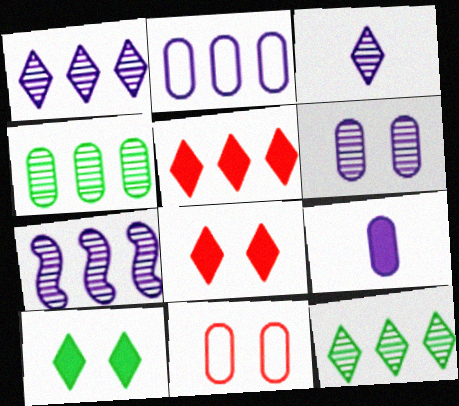[[2, 6, 9], 
[3, 6, 7], 
[4, 9, 11]]